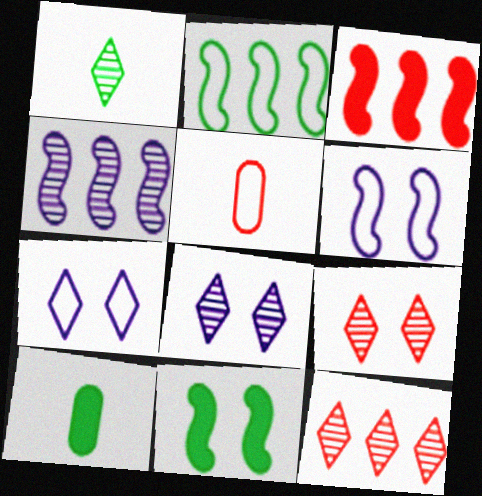[[1, 8, 12], 
[2, 3, 4], 
[2, 5, 7], 
[3, 5, 9], 
[6, 10, 12]]